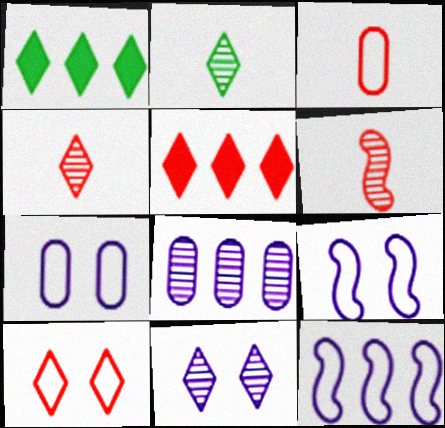[[1, 6, 7], 
[4, 5, 10]]